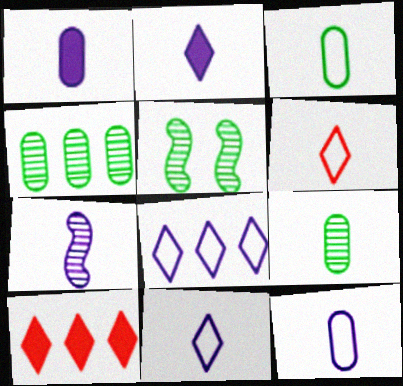[[1, 7, 11], 
[2, 7, 12], 
[5, 10, 12]]